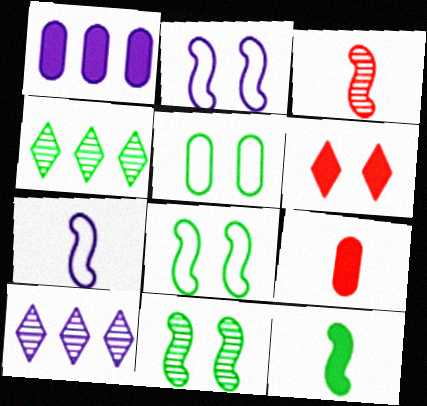[[1, 6, 12], 
[2, 4, 9], 
[3, 7, 12], 
[4, 5, 12], 
[8, 9, 10]]